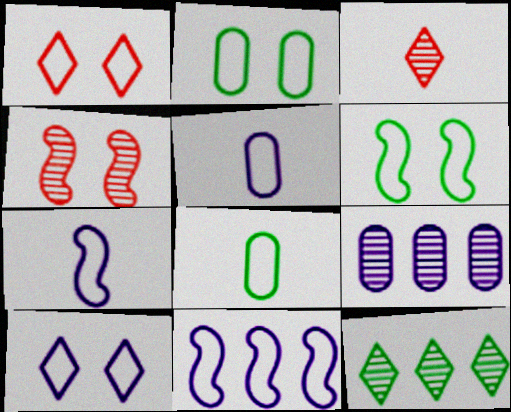[[1, 8, 11], 
[5, 10, 11]]